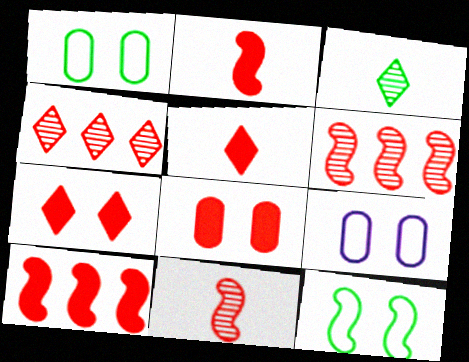[[3, 9, 10], 
[5, 8, 10]]